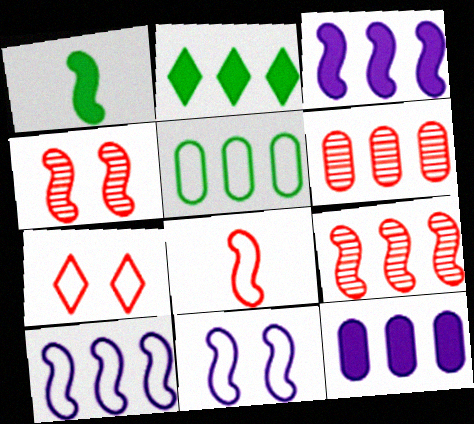[[1, 4, 10], 
[1, 9, 11], 
[2, 6, 10], 
[5, 6, 12]]